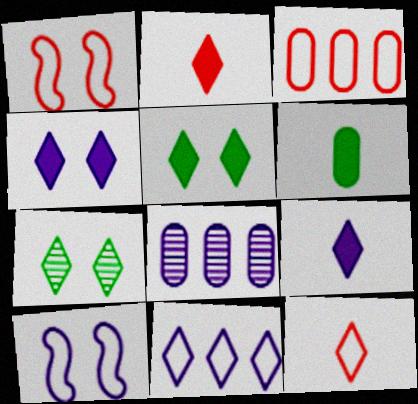[[1, 3, 12], 
[2, 7, 11], 
[8, 9, 10]]